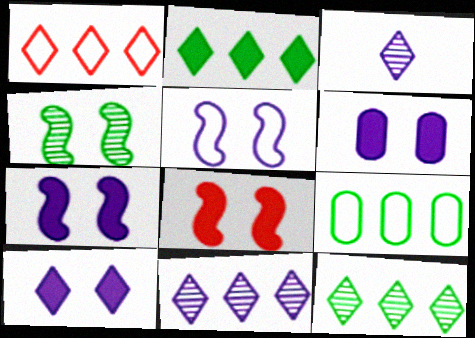[[1, 2, 11], 
[3, 8, 9], 
[4, 5, 8], 
[6, 7, 10]]